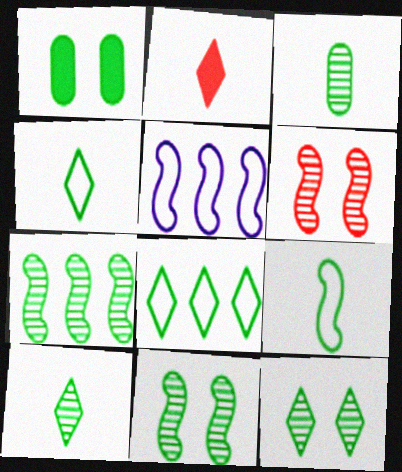[[1, 4, 7], 
[3, 7, 12]]